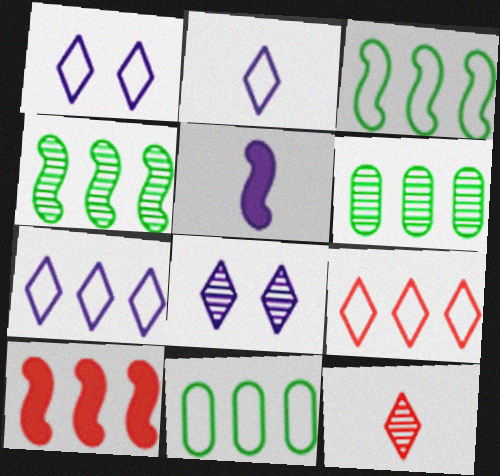[[1, 2, 7], 
[6, 7, 10]]